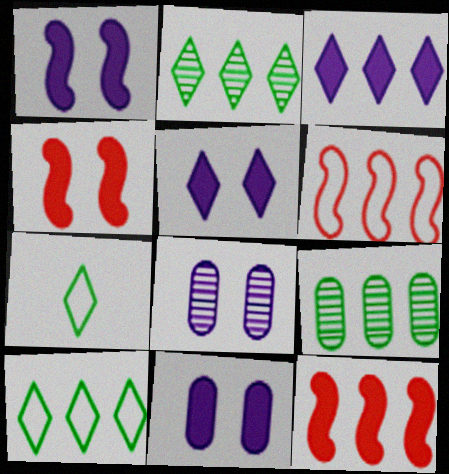[[1, 5, 11], 
[3, 6, 9], 
[7, 8, 12]]